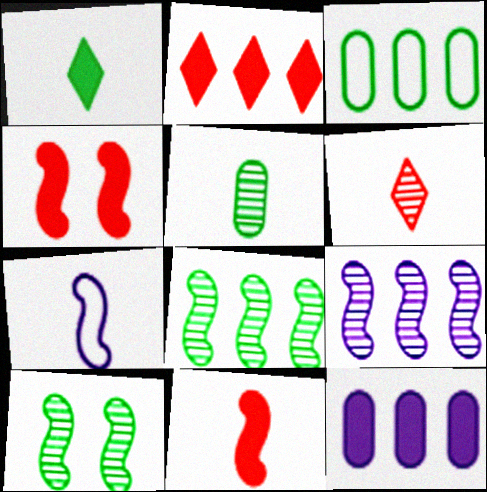[[1, 3, 10], 
[1, 4, 12], 
[2, 3, 9], 
[4, 7, 8]]